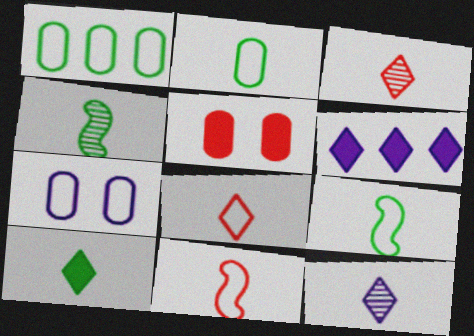[[2, 4, 10], 
[8, 10, 12]]